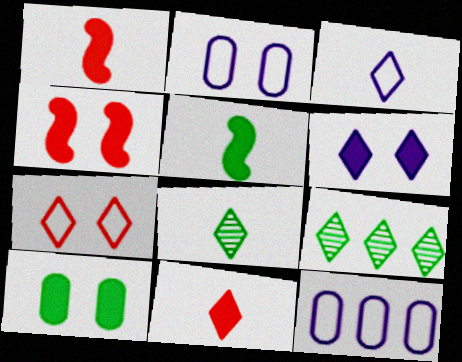[[1, 2, 9], 
[3, 8, 11], 
[4, 6, 10], 
[4, 8, 12]]